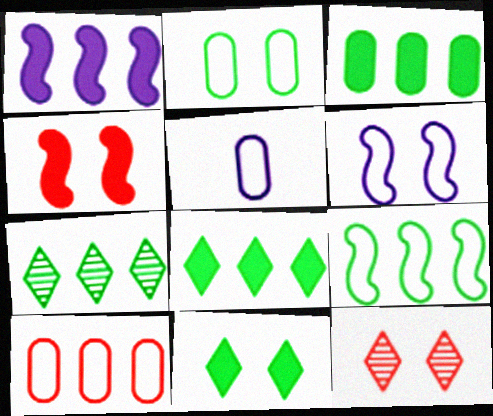[[1, 7, 10], 
[2, 5, 10], 
[3, 7, 9], 
[4, 5, 7]]